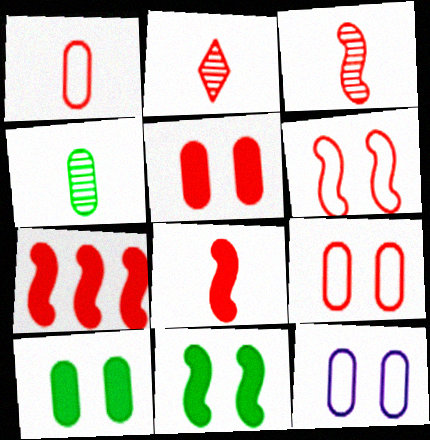[[1, 2, 8], 
[2, 7, 9], 
[3, 6, 7]]